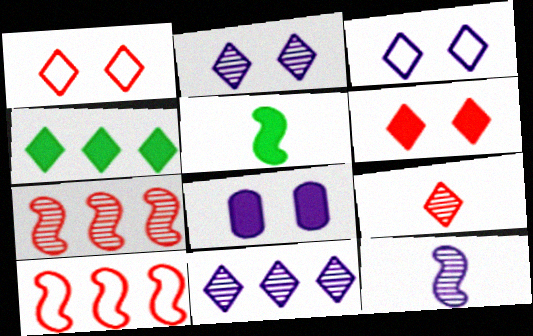[[3, 4, 9]]